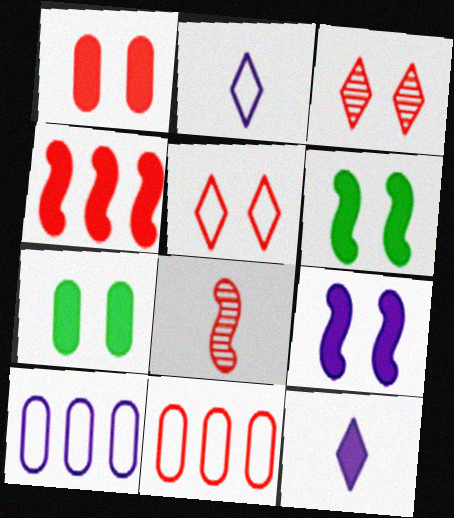[[4, 7, 12]]